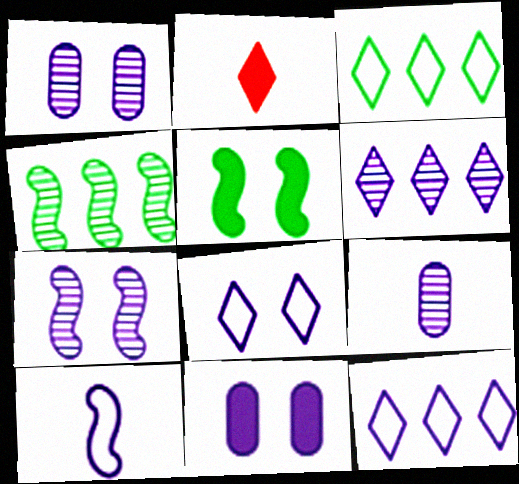[[6, 7, 9], 
[6, 10, 11], 
[7, 8, 11]]